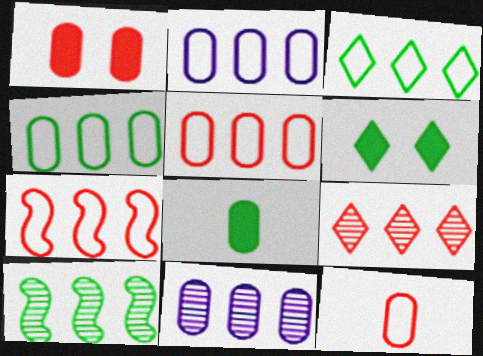[[2, 3, 7], 
[2, 4, 5], 
[9, 10, 11]]